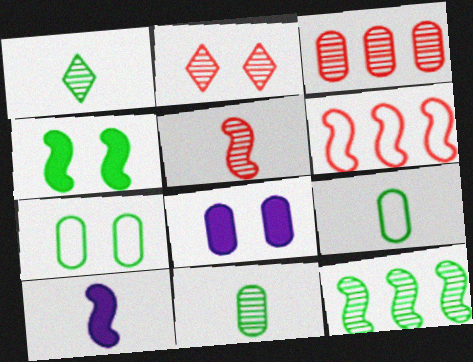[[1, 6, 8], 
[2, 3, 5], 
[3, 8, 9]]